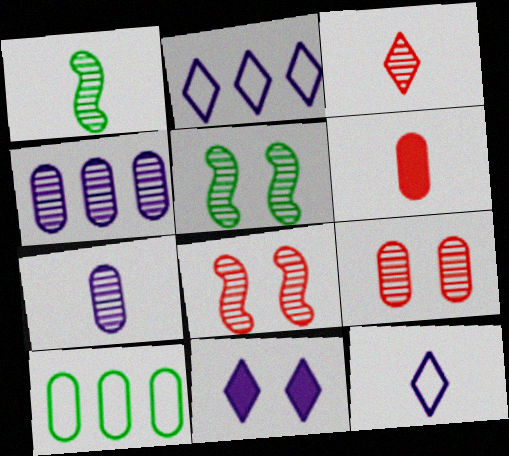[[1, 3, 7], 
[1, 6, 12], 
[2, 5, 6], 
[3, 4, 5]]